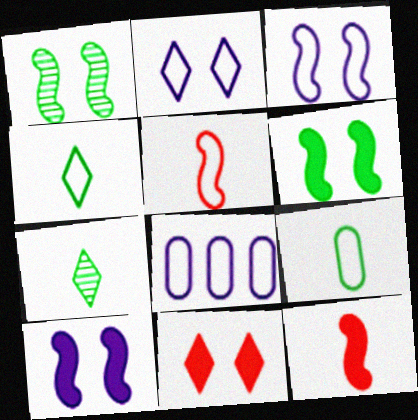[]